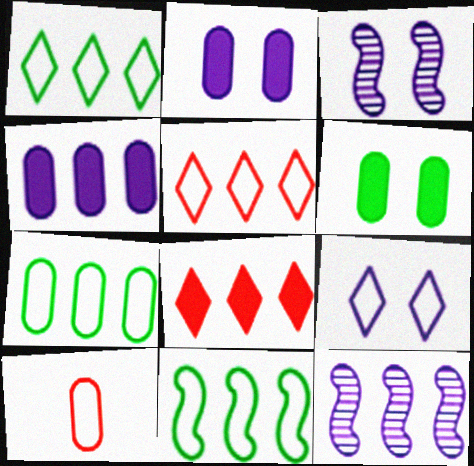[[1, 7, 11], 
[2, 3, 9], 
[7, 8, 12], 
[9, 10, 11]]